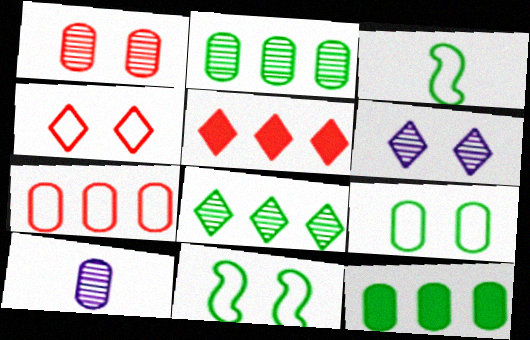[[1, 2, 10], 
[5, 10, 11]]